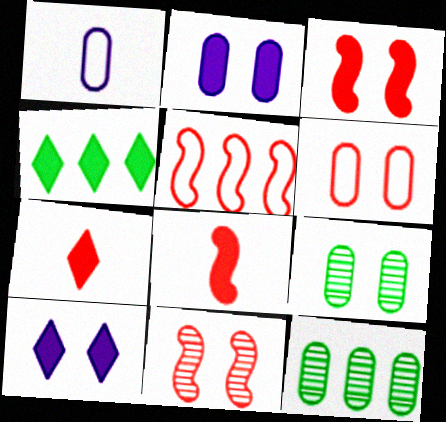[[1, 4, 11], 
[2, 4, 8], 
[2, 6, 9], 
[4, 7, 10], 
[5, 8, 11]]